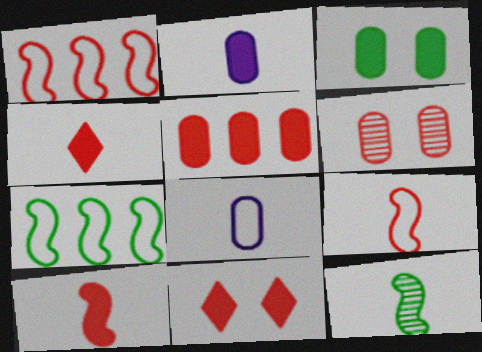[[1, 4, 6], 
[2, 3, 5], 
[4, 8, 12], 
[5, 10, 11]]